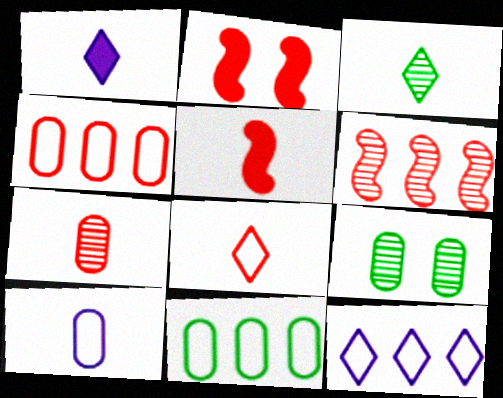[[1, 3, 8], 
[3, 5, 10], 
[5, 7, 8], 
[5, 9, 12]]